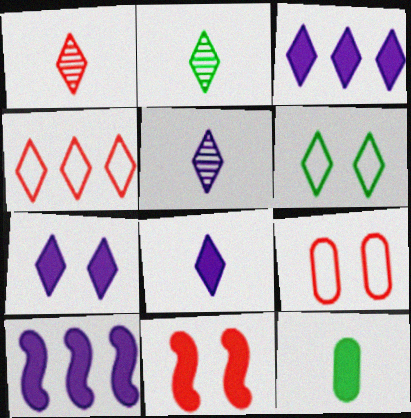[[1, 2, 5], 
[1, 3, 6], 
[2, 4, 7], 
[2, 9, 10], 
[3, 7, 8], 
[3, 11, 12]]